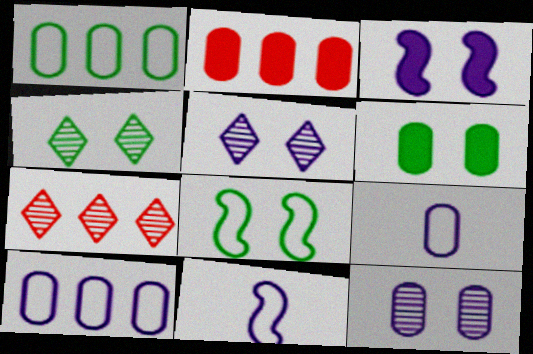[[2, 4, 11], 
[4, 6, 8], 
[6, 7, 11]]